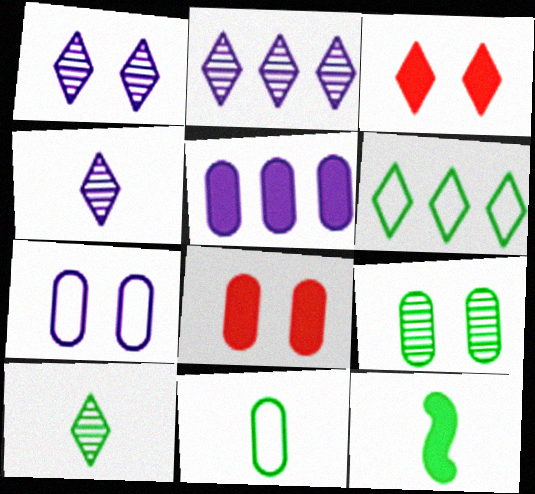[[1, 2, 4], 
[3, 4, 6], 
[3, 5, 12], 
[6, 9, 12], 
[7, 8, 9], 
[10, 11, 12]]